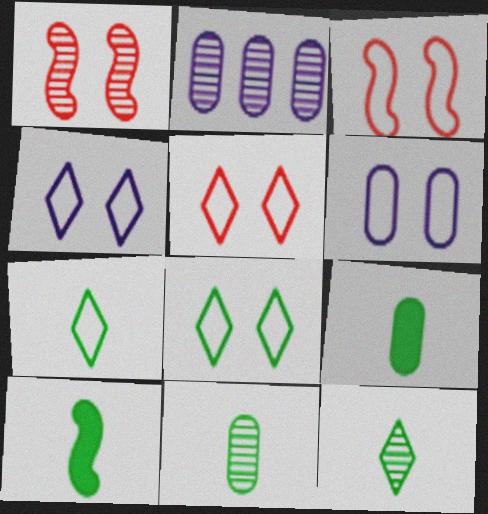[[1, 2, 12], 
[2, 5, 10], 
[3, 6, 8], 
[4, 5, 8], 
[7, 10, 11]]